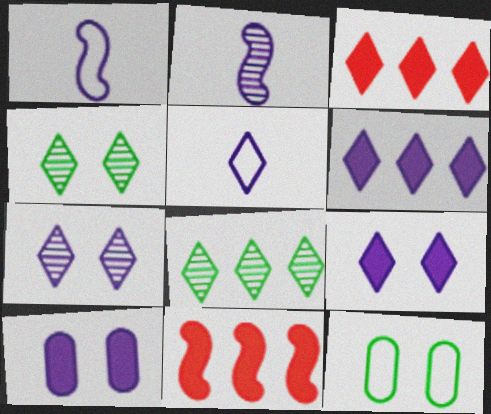[[2, 3, 12], 
[3, 4, 5], 
[5, 6, 7]]